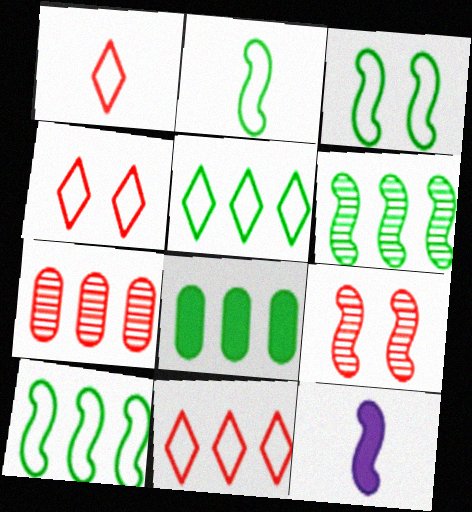[[1, 4, 11], 
[2, 3, 10], 
[5, 6, 8], 
[9, 10, 12]]